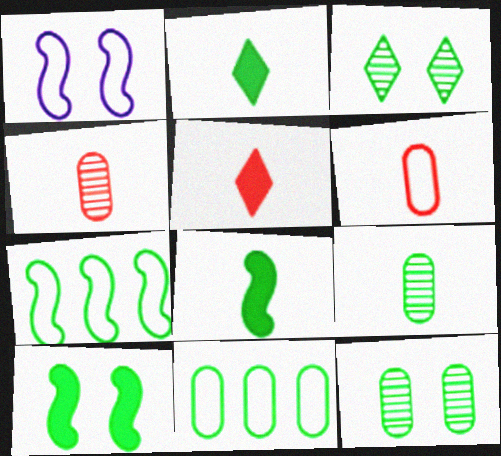[[2, 7, 12], 
[3, 8, 11]]